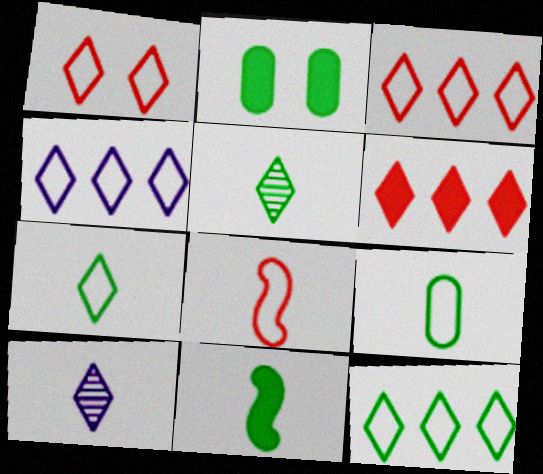[[1, 4, 7], 
[3, 4, 12], 
[5, 9, 11]]